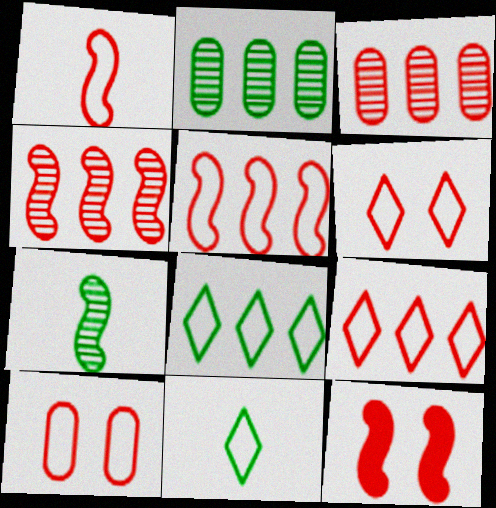[[1, 4, 12], 
[1, 9, 10]]